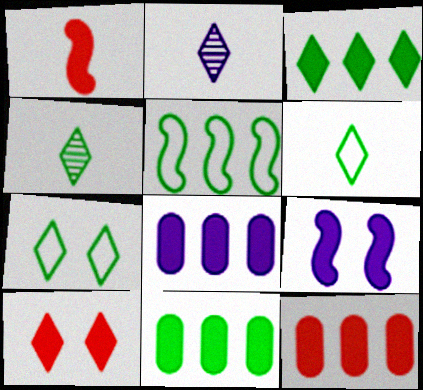[[1, 10, 12], 
[3, 4, 7], 
[8, 11, 12]]